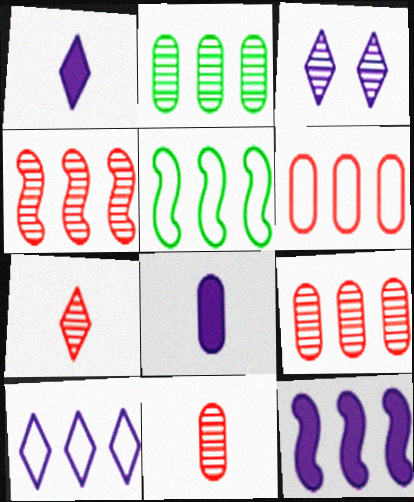[[1, 3, 10], 
[4, 5, 12], 
[5, 6, 10]]